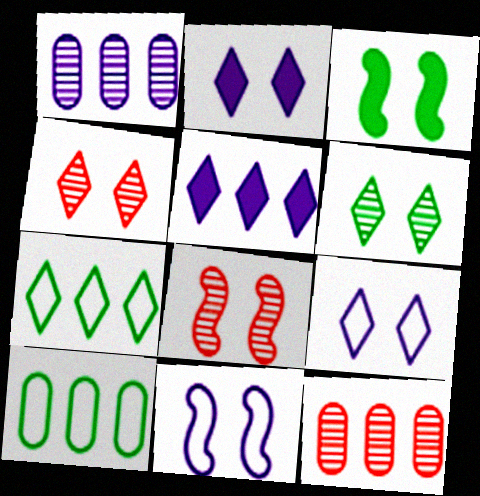[[3, 8, 11]]